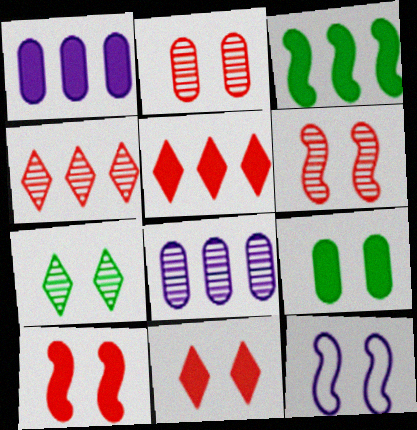[[1, 3, 5]]